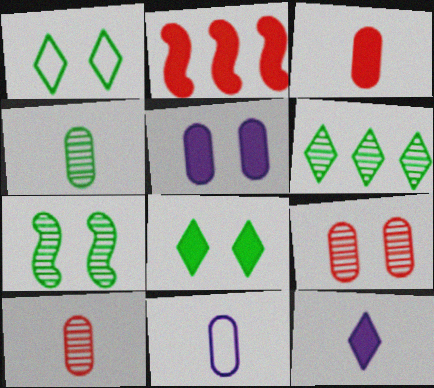[[3, 4, 11], 
[4, 6, 7]]